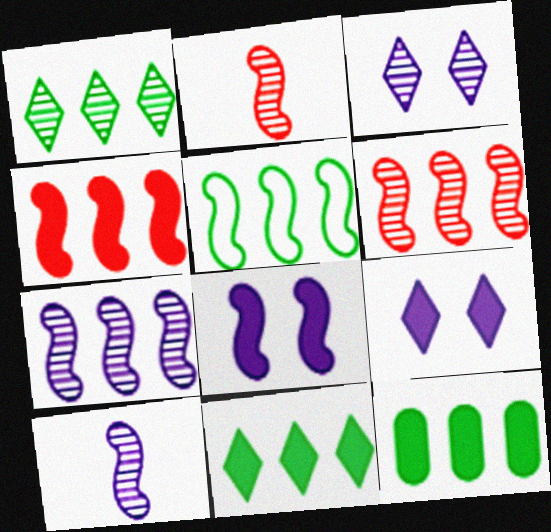[[1, 5, 12], 
[2, 5, 8], 
[4, 5, 7]]